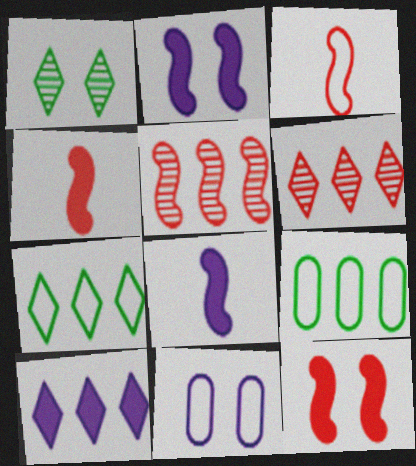[[1, 11, 12], 
[3, 5, 12], 
[3, 7, 11], 
[5, 9, 10], 
[6, 7, 10]]